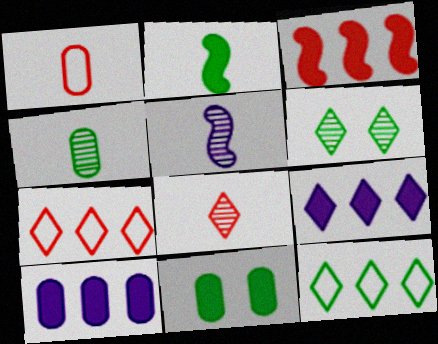[[4, 5, 8], 
[5, 7, 11]]